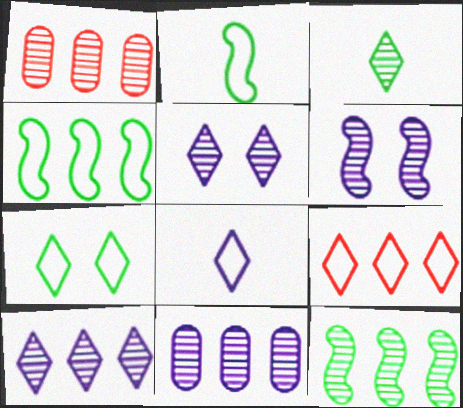[[1, 3, 6], 
[1, 10, 12], 
[7, 8, 9]]